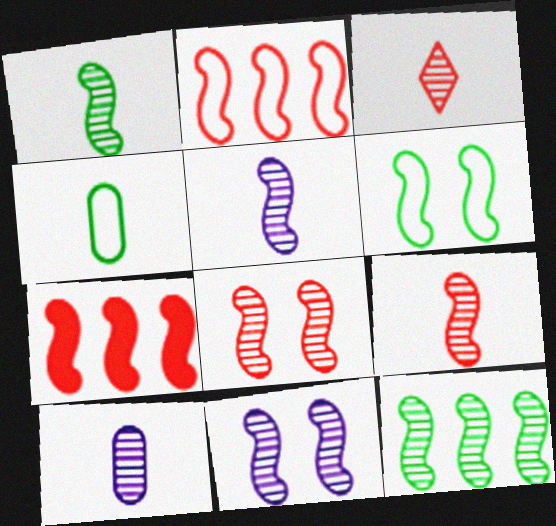[[1, 3, 10], 
[1, 5, 9], 
[5, 6, 7], 
[5, 8, 12], 
[9, 11, 12]]